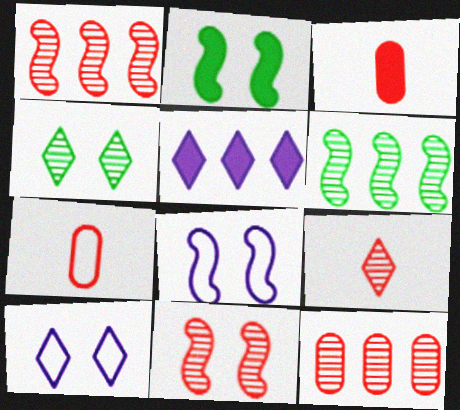[[2, 3, 5], 
[2, 8, 11], 
[3, 6, 10], 
[9, 11, 12]]